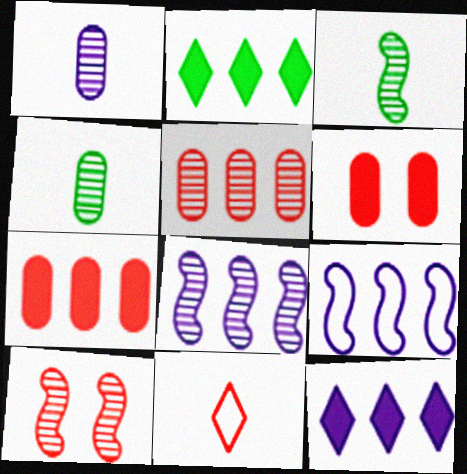[[2, 5, 9], 
[3, 8, 10], 
[7, 10, 11]]